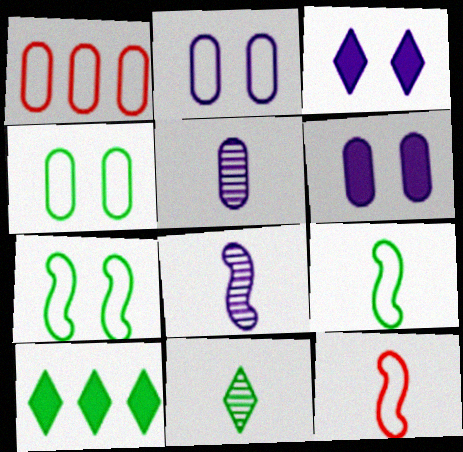[]